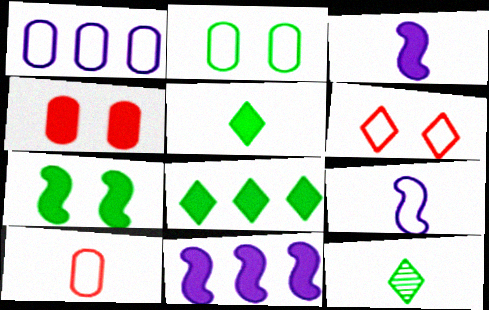[[1, 2, 10], 
[3, 4, 8], 
[3, 10, 12], 
[4, 5, 11]]